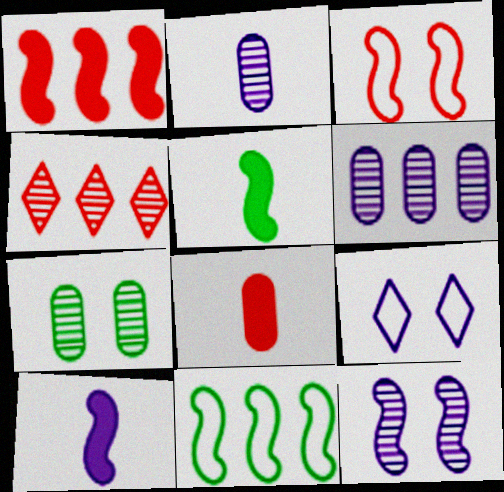[[3, 4, 8], 
[6, 9, 10]]